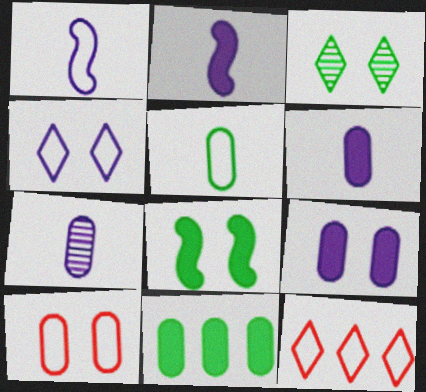[[7, 8, 12], 
[7, 10, 11]]